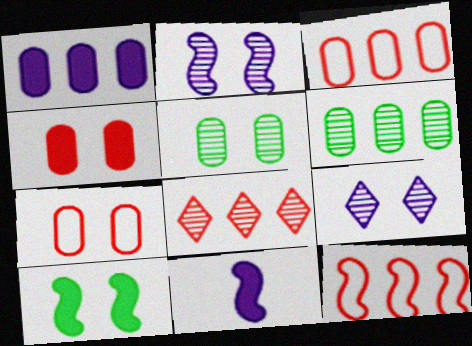[[1, 3, 6], 
[7, 9, 10]]